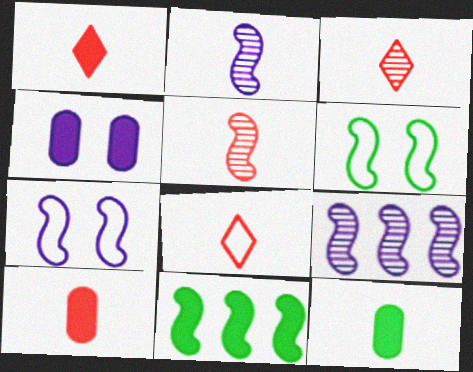[[1, 3, 8], 
[1, 4, 11], 
[2, 8, 12], 
[5, 7, 11], 
[5, 8, 10]]